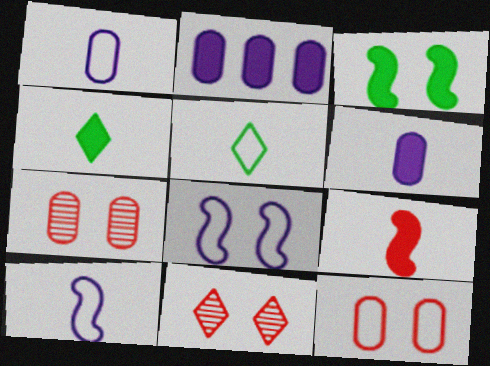[[4, 6, 9]]